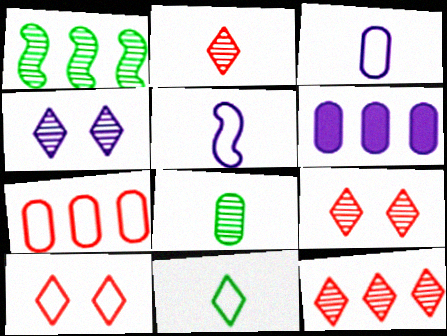[[2, 9, 12], 
[4, 5, 6]]